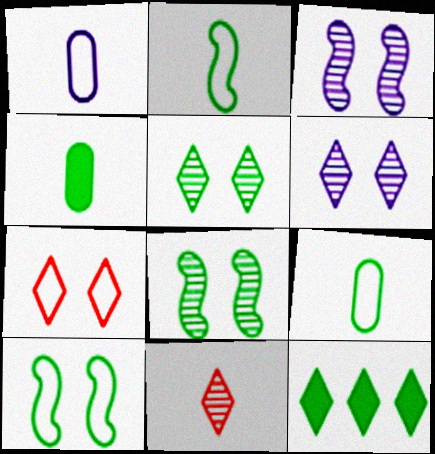[[8, 9, 12]]